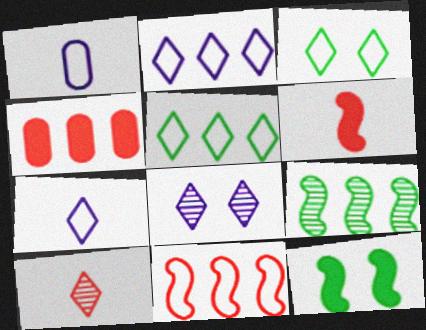[[1, 3, 11], 
[2, 4, 9]]